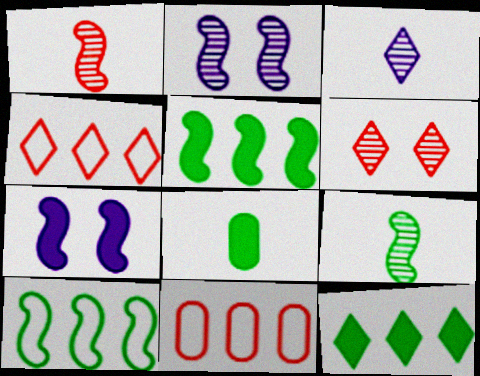[[1, 7, 10], 
[2, 4, 8]]